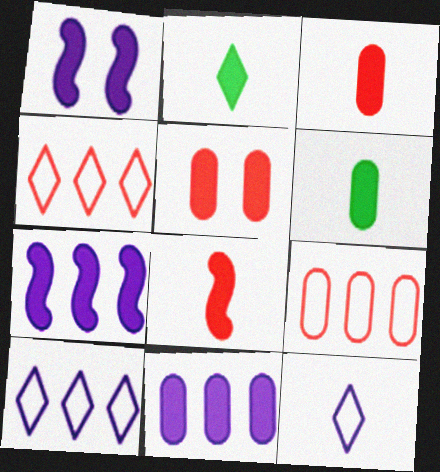[[2, 5, 7], 
[5, 6, 11]]